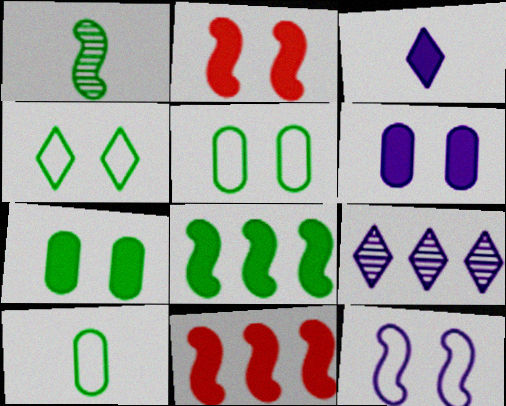[[1, 11, 12], 
[2, 9, 10], 
[3, 7, 11]]